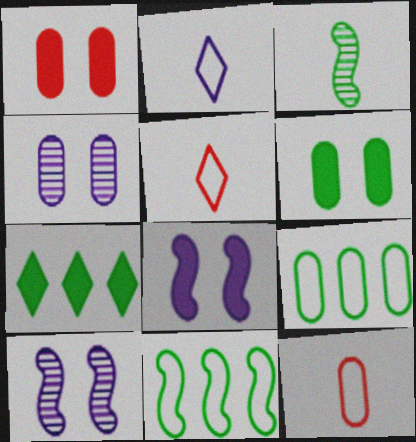[[7, 10, 12]]